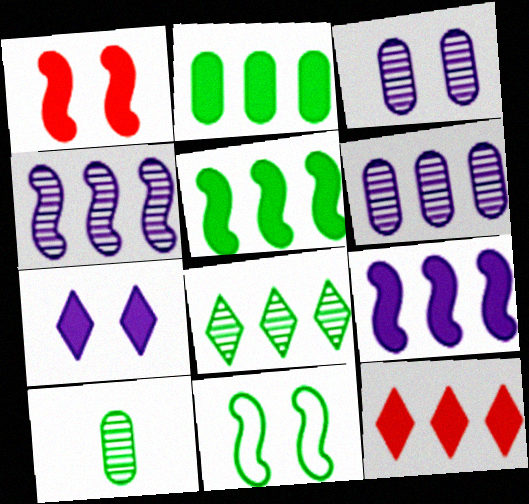[[2, 9, 12]]